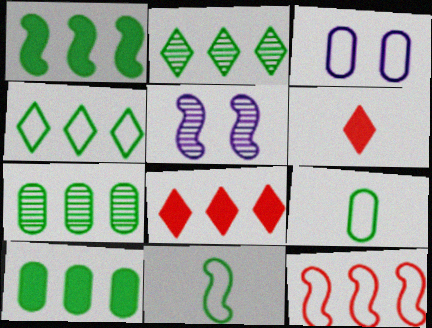[[1, 4, 7], 
[5, 8, 9]]